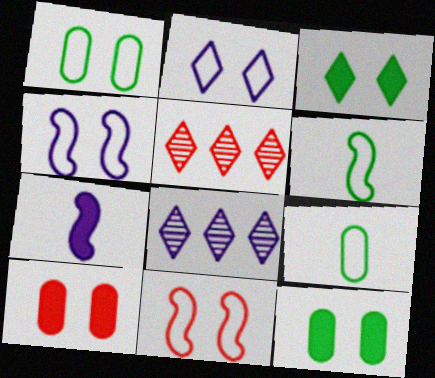[[1, 2, 11], 
[1, 5, 7], 
[6, 8, 10]]